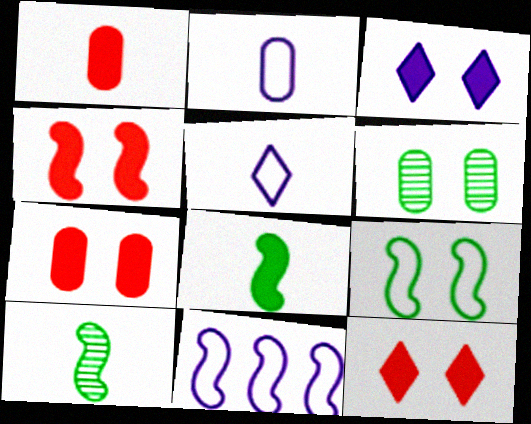[[1, 5, 10], 
[4, 7, 12], 
[4, 10, 11]]